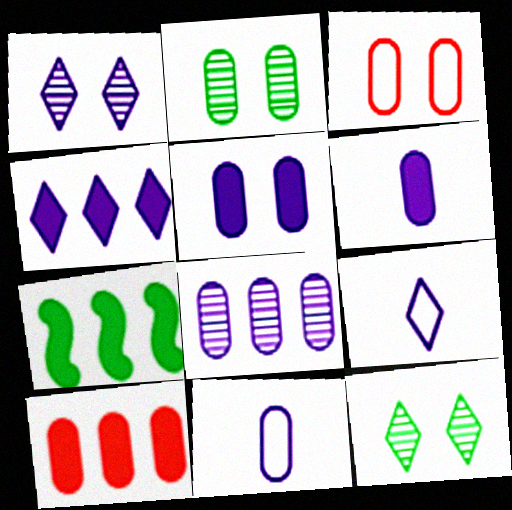[[1, 4, 9], 
[2, 3, 5], 
[2, 10, 11], 
[4, 7, 10], 
[5, 8, 11]]